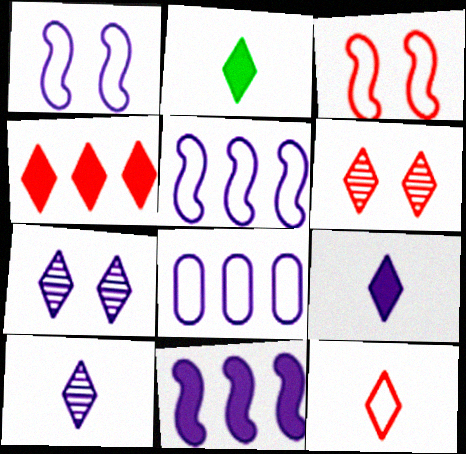[[2, 10, 12], 
[4, 6, 12]]